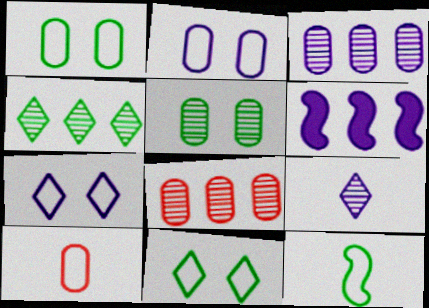[[2, 6, 9]]